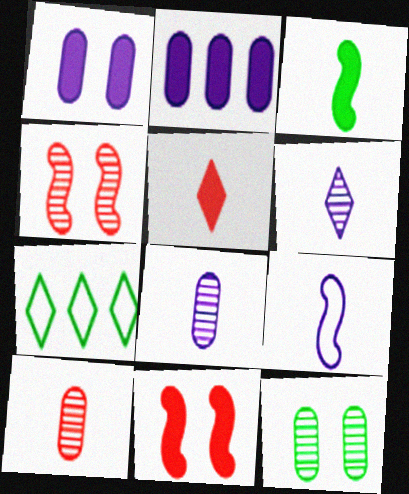[[3, 7, 12], 
[7, 8, 11]]